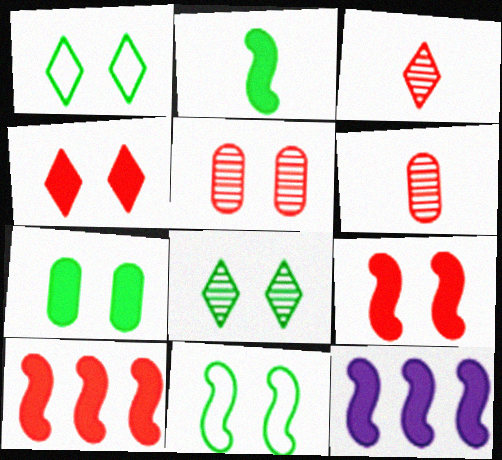[[1, 6, 12], 
[2, 9, 12], 
[7, 8, 11]]